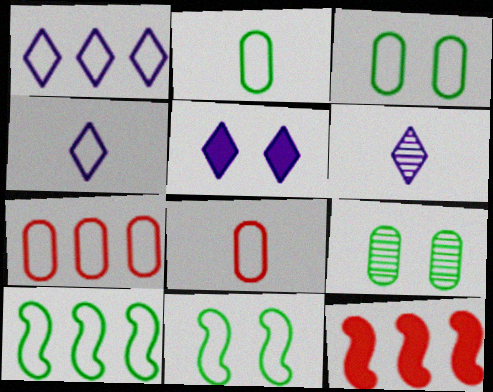[[1, 5, 6], 
[1, 7, 10], 
[1, 8, 11], 
[3, 6, 12], 
[4, 7, 11], 
[4, 9, 12]]